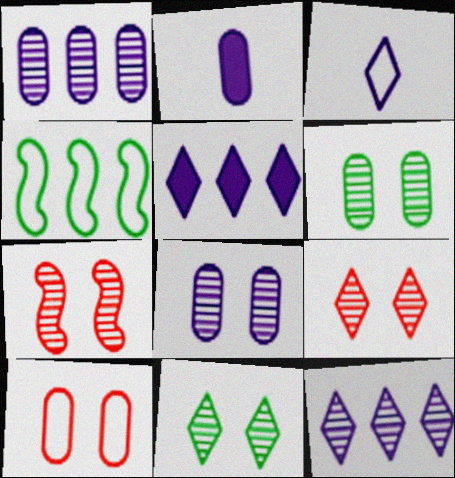[[2, 4, 9], 
[3, 4, 10], 
[7, 8, 11]]